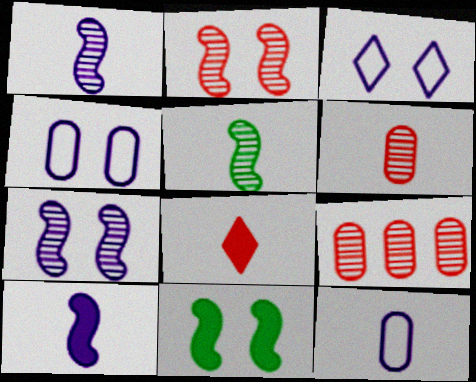[[5, 8, 12]]